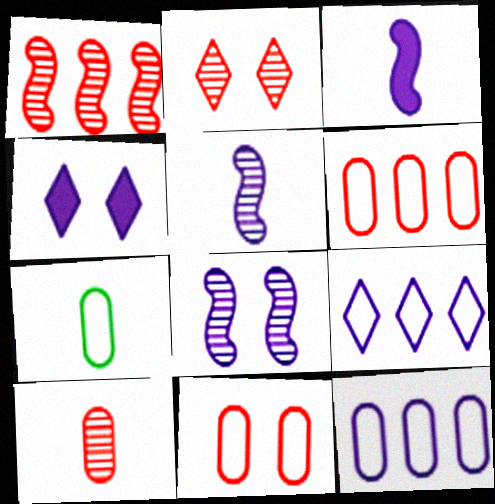[[1, 2, 10], 
[1, 4, 7], 
[4, 5, 12], 
[7, 11, 12]]